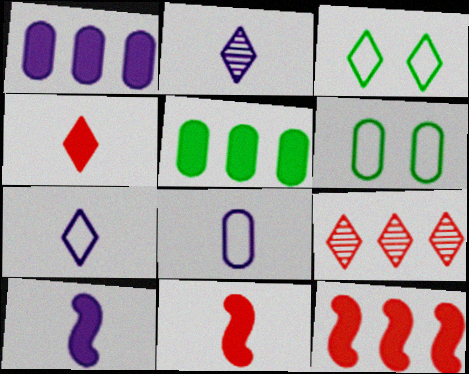[[2, 6, 12], 
[2, 8, 10], 
[6, 9, 10]]